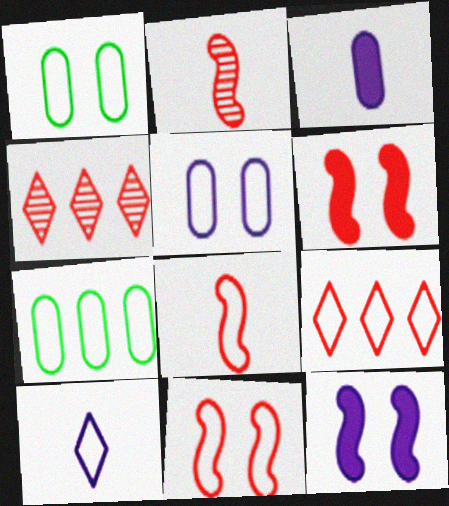[[7, 10, 11]]